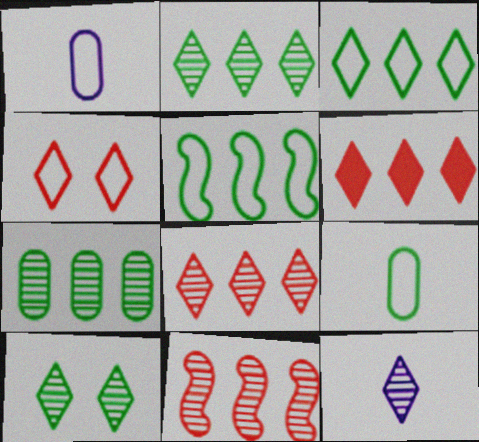[[1, 4, 5], 
[8, 10, 12]]